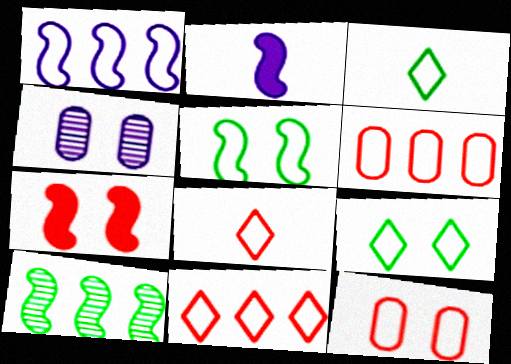[[1, 3, 12], 
[4, 7, 9]]